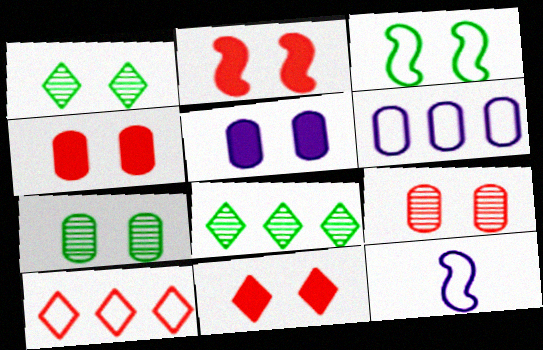[[2, 4, 11], 
[4, 8, 12]]